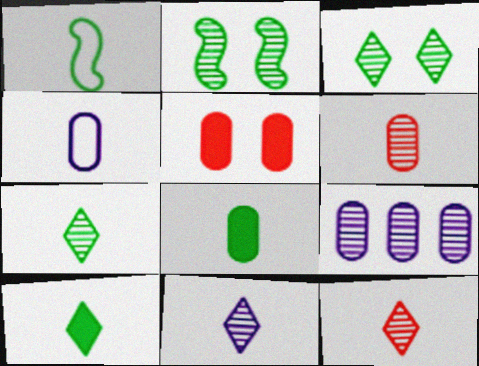[[1, 7, 8], 
[2, 9, 12], 
[4, 6, 8], 
[7, 11, 12]]